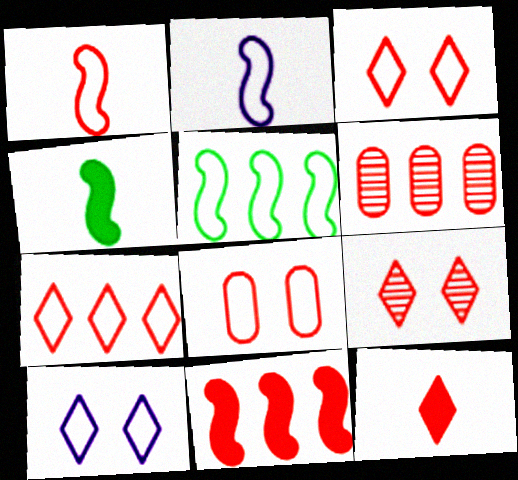[[1, 7, 8], 
[4, 6, 10], 
[6, 7, 11], 
[7, 9, 12]]